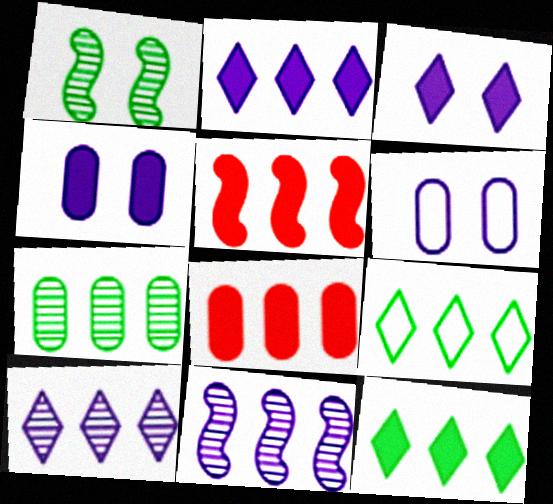[[8, 9, 11]]